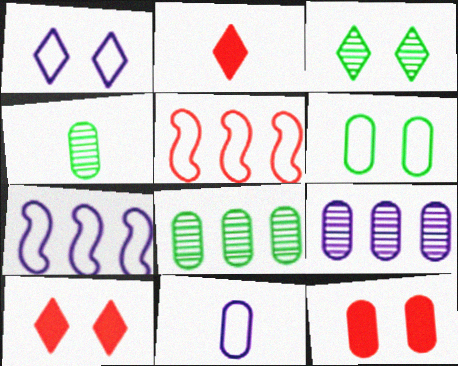[[1, 3, 10], 
[1, 7, 11], 
[4, 7, 10], 
[8, 11, 12]]